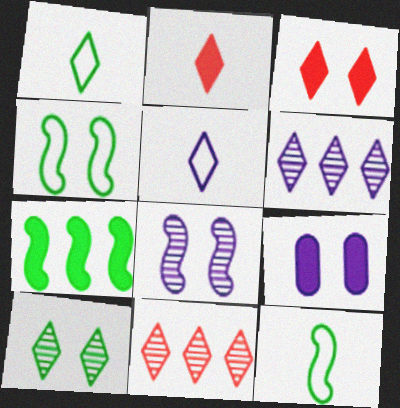[[1, 3, 6], 
[2, 7, 9], 
[9, 11, 12]]